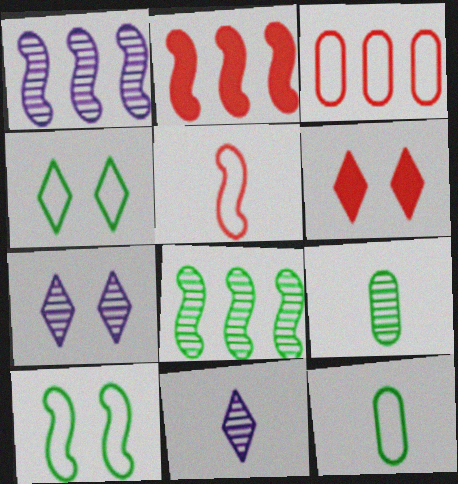[[1, 6, 12], 
[2, 7, 12], 
[4, 6, 7]]